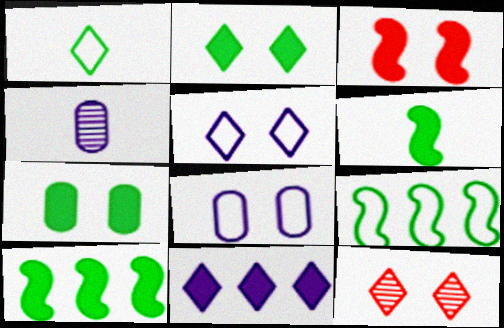[[1, 11, 12], 
[2, 5, 12]]